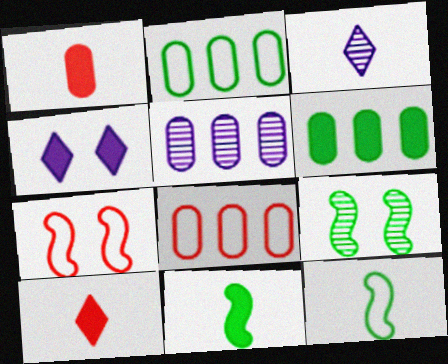[[1, 3, 12], 
[3, 6, 7], 
[5, 6, 8]]